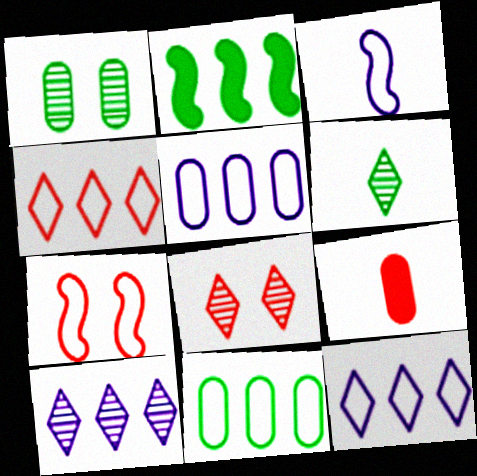[[1, 5, 9], 
[3, 6, 9], 
[6, 8, 10]]